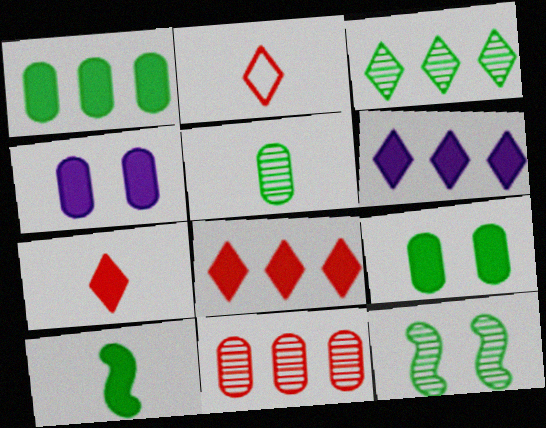[[3, 5, 12], 
[4, 8, 10]]